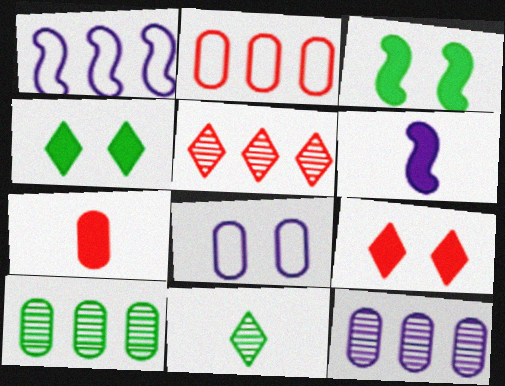[[7, 8, 10]]